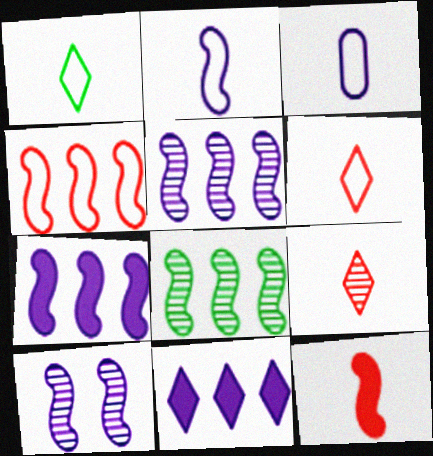[[2, 7, 10], 
[3, 10, 11], 
[4, 7, 8]]